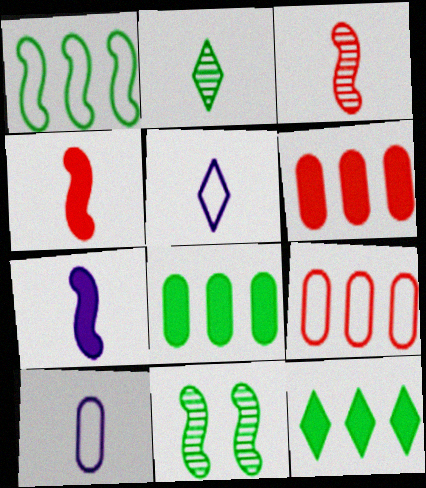[[2, 4, 10], 
[5, 6, 11]]